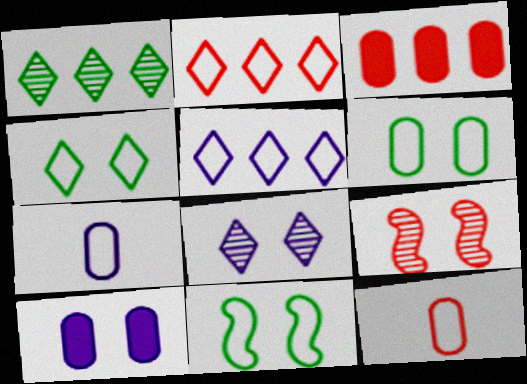[[2, 7, 11], 
[4, 6, 11], 
[4, 9, 10], 
[5, 11, 12]]